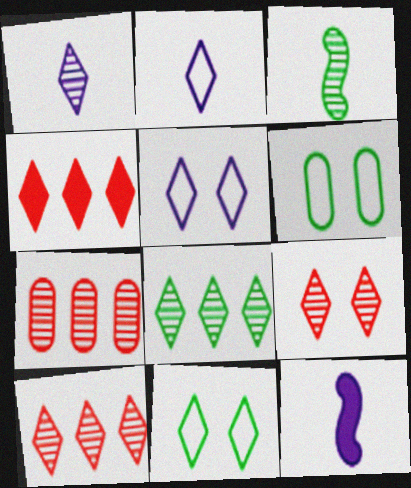[[1, 4, 11], 
[1, 8, 9], 
[6, 10, 12], 
[7, 11, 12]]